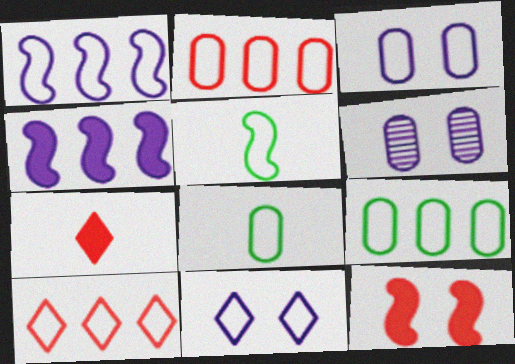[[1, 9, 10], 
[2, 3, 8], 
[2, 5, 11], 
[3, 5, 10]]